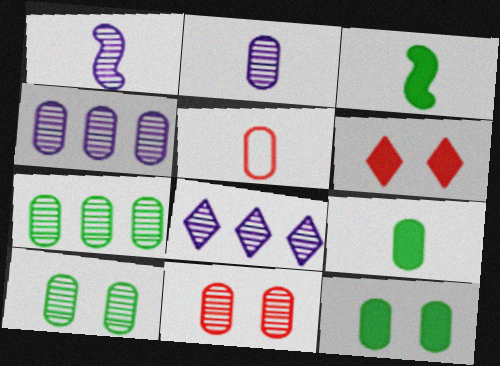[[2, 5, 9], 
[2, 7, 11], 
[4, 5, 12]]